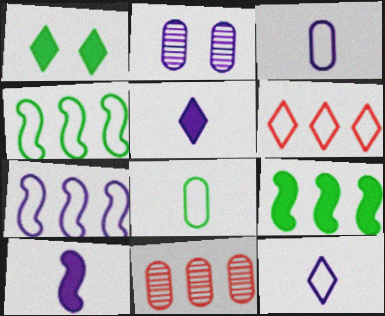[[2, 5, 7]]